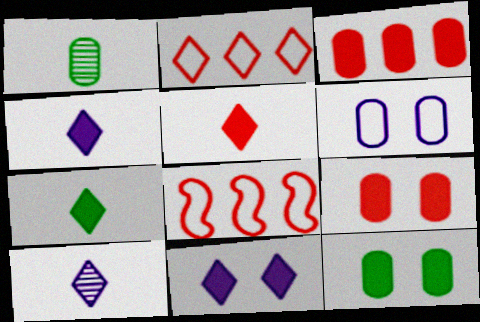[[1, 3, 6], 
[1, 8, 11], 
[4, 5, 7], 
[8, 10, 12]]